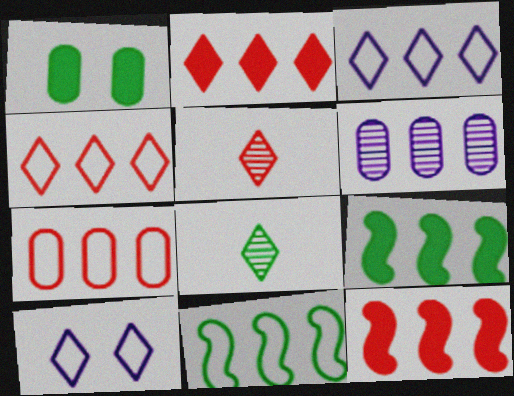[[1, 8, 11], 
[2, 6, 11], 
[2, 8, 10], 
[3, 7, 11], 
[4, 6, 9]]